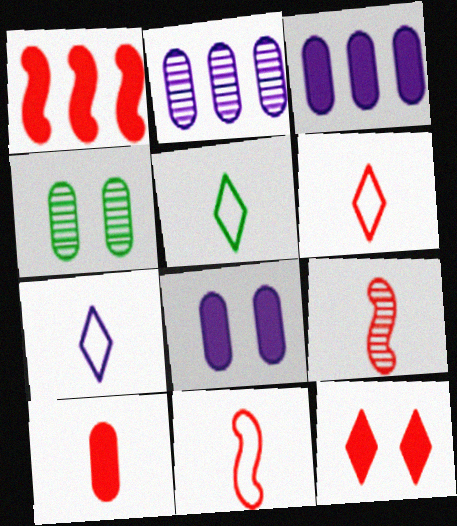[[1, 4, 7], 
[1, 10, 12], 
[5, 6, 7], 
[6, 9, 10]]